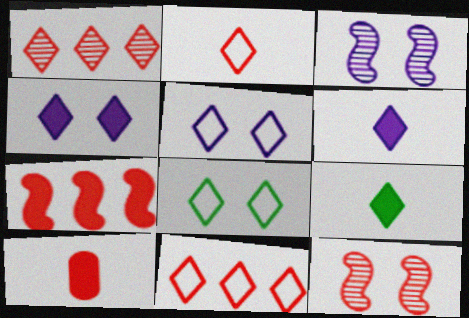[[1, 5, 9], 
[1, 6, 8], 
[10, 11, 12]]